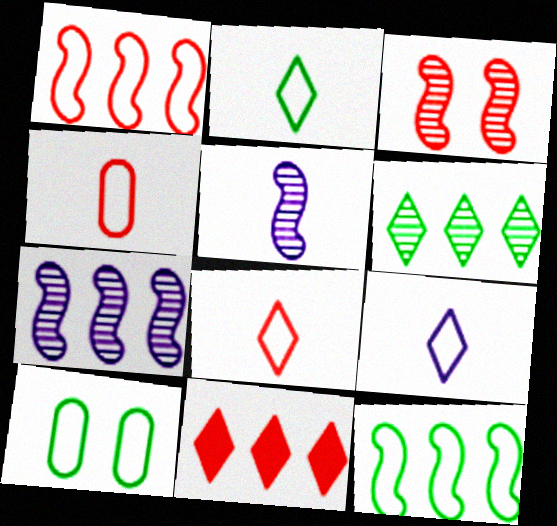[[1, 9, 10], 
[2, 8, 9], 
[2, 10, 12], 
[3, 4, 11], 
[5, 10, 11]]